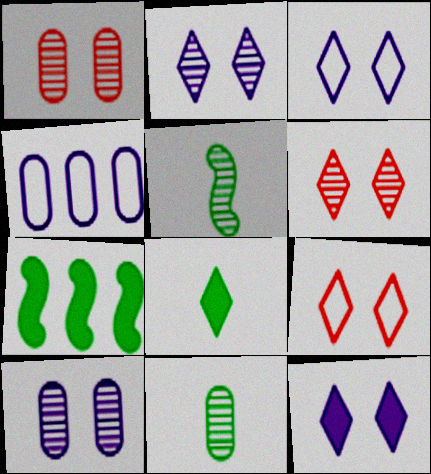[[2, 3, 12]]